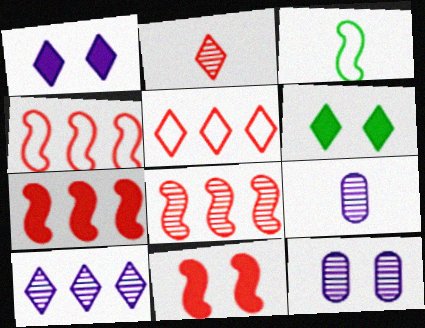[[4, 6, 9], 
[4, 7, 8]]